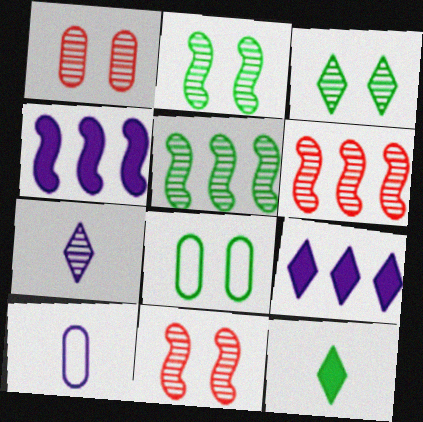[[1, 5, 7], 
[5, 8, 12]]